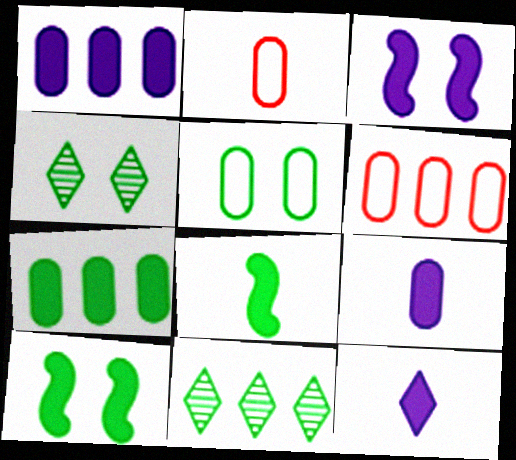[[1, 3, 12], 
[2, 3, 11], 
[4, 5, 10], 
[5, 8, 11]]